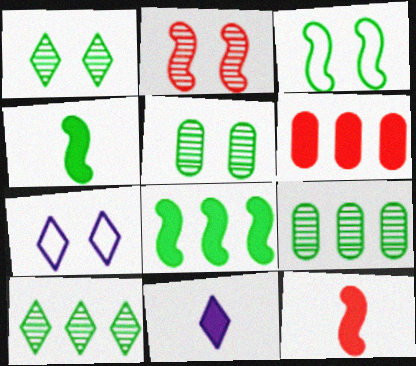[[7, 9, 12]]